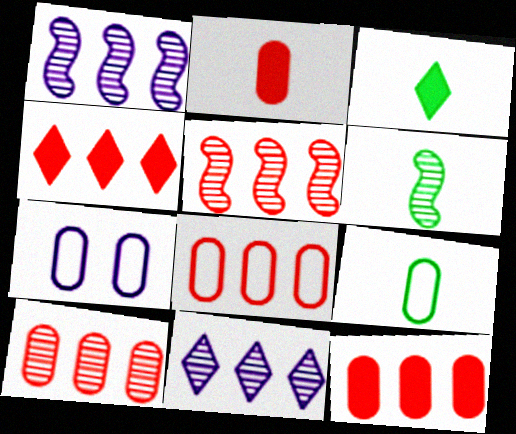[[3, 5, 7], 
[3, 6, 9], 
[4, 5, 8], 
[4, 6, 7], 
[7, 8, 9], 
[8, 10, 12]]